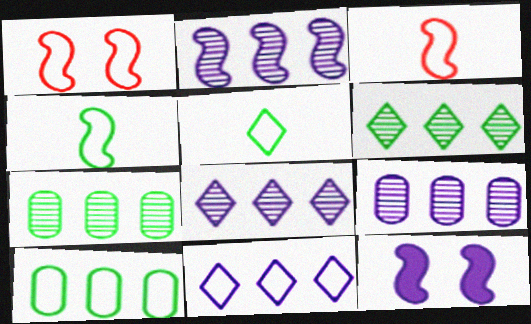[[2, 8, 9]]